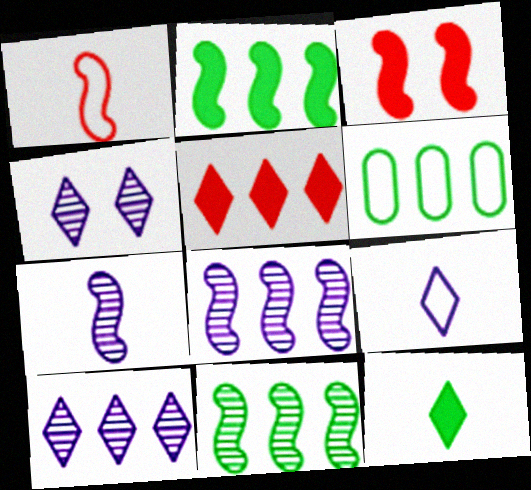[[5, 6, 8]]